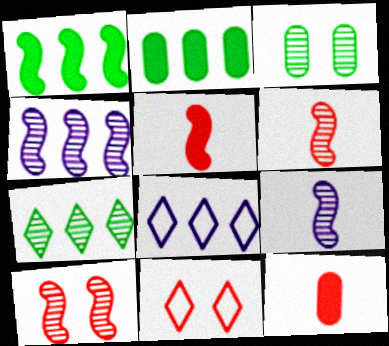[[2, 9, 11], 
[3, 5, 8]]